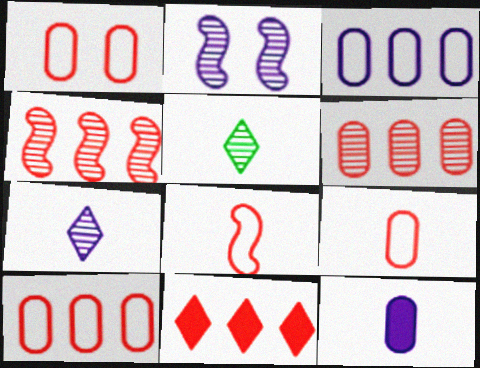[[1, 9, 10], 
[2, 5, 6], 
[4, 10, 11], 
[5, 8, 12]]